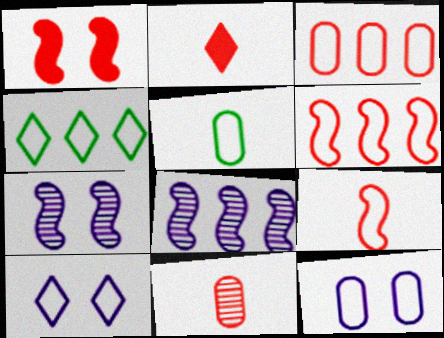[[2, 9, 11], 
[3, 5, 12], 
[4, 9, 12], 
[5, 6, 10]]